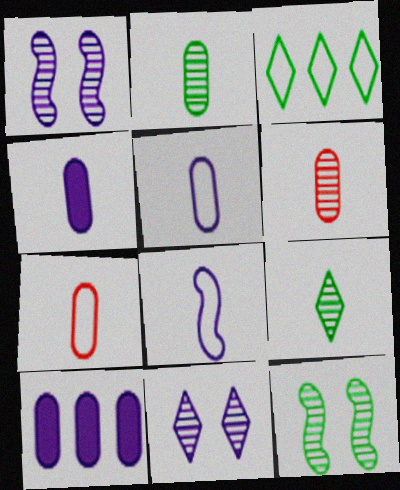[[2, 4, 7], 
[8, 10, 11]]